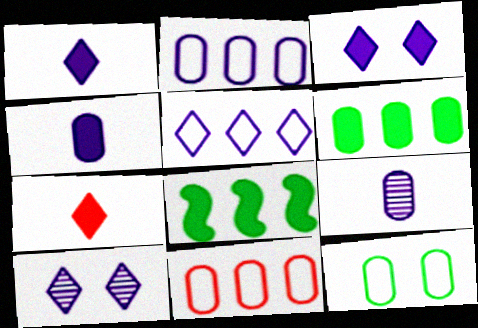[[1, 5, 10]]